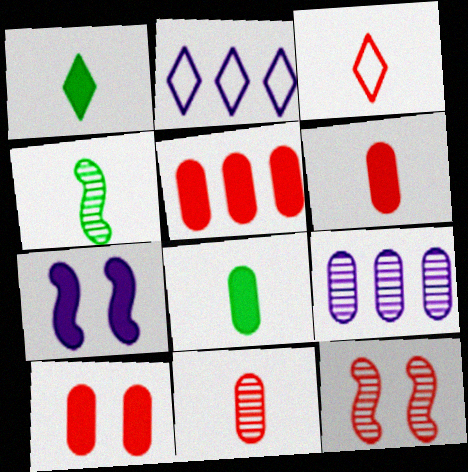[[1, 5, 7], 
[2, 4, 10], 
[2, 8, 12], 
[3, 5, 12], 
[5, 6, 10]]